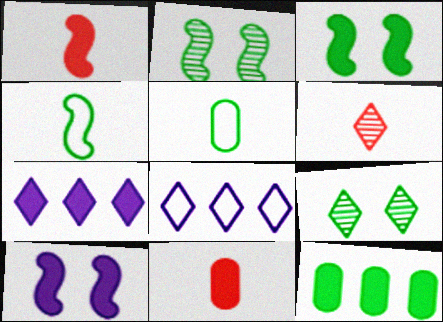[[2, 8, 11], 
[3, 7, 11], 
[4, 9, 12]]